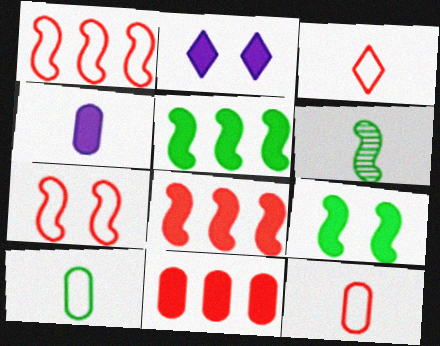[[3, 4, 6]]